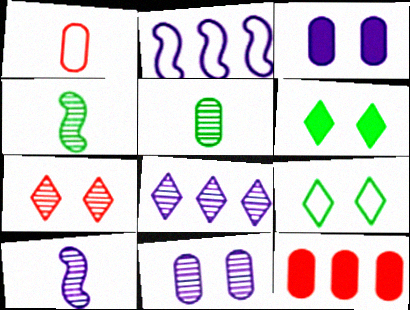[[1, 2, 9], 
[8, 10, 11], 
[9, 10, 12]]